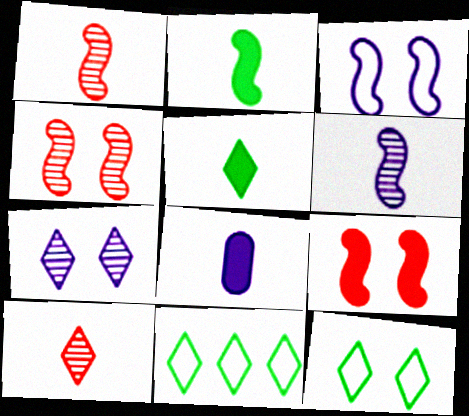[[4, 8, 11]]